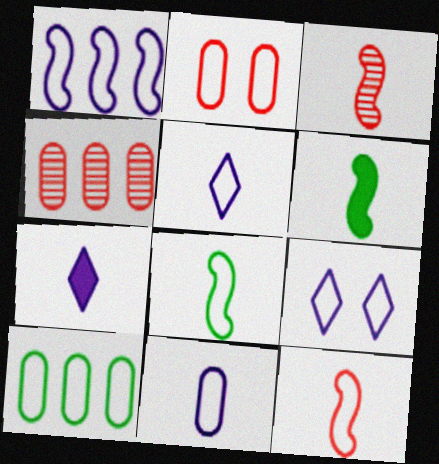[[1, 9, 11], 
[2, 10, 11], 
[4, 6, 9], 
[9, 10, 12]]